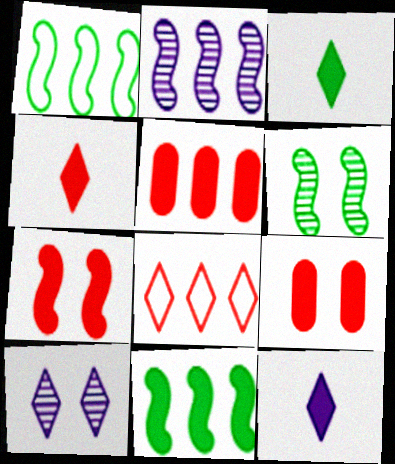[[3, 4, 12], 
[3, 8, 10], 
[4, 5, 7], 
[9, 11, 12]]